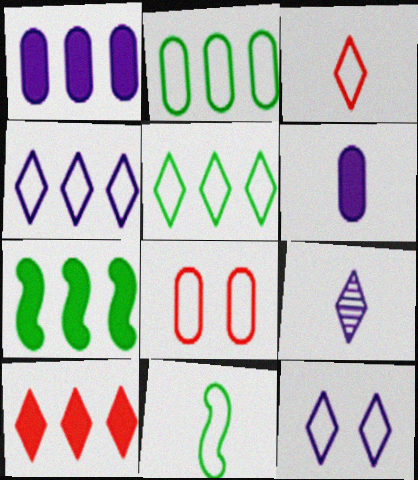[[1, 7, 10], 
[3, 5, 12], 
[4, 8, 11], 
[7, 8, 9]]